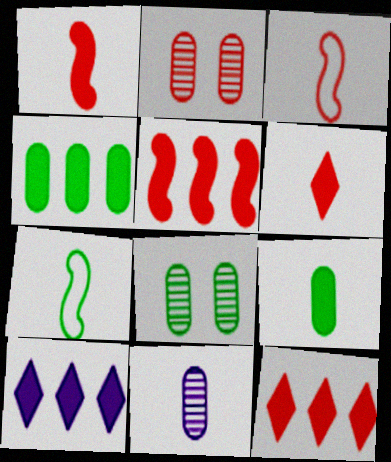[[2, 3, 12], 
[2, 7, 10], 
[3, 8, 10], 
[4, 5, 10], 
[6, 7, 11]]